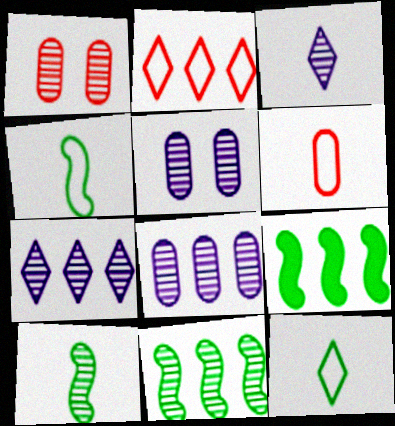[[1, 3, 11], 
[1, 7, 10], 
[2, 8, 9]]